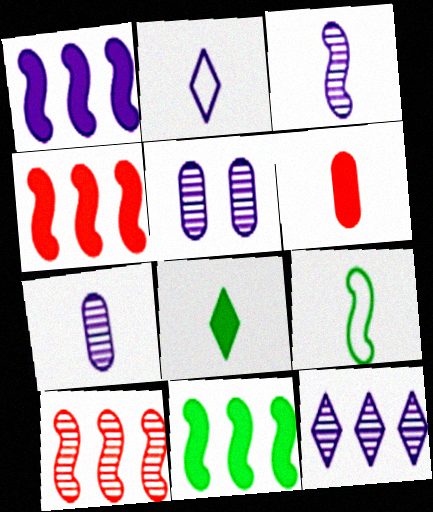[[1, 2, 5], 
[1, 4, 11], 
[3, 5, 12]]